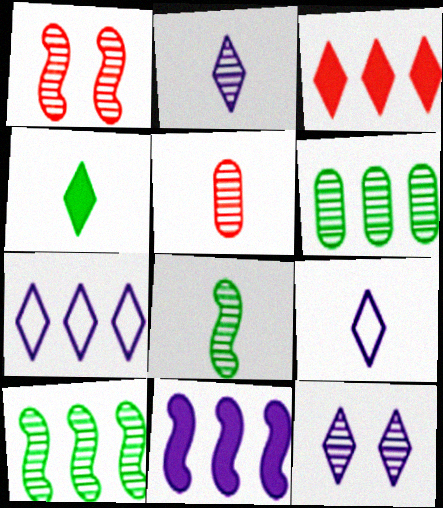[[1, 2, 6], 
[2, 5, 8], 
[5, 10, 12]]